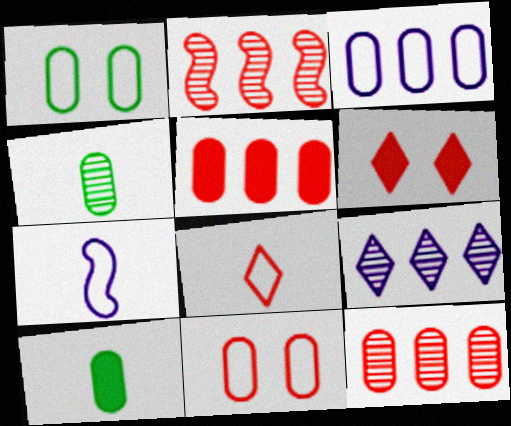[]